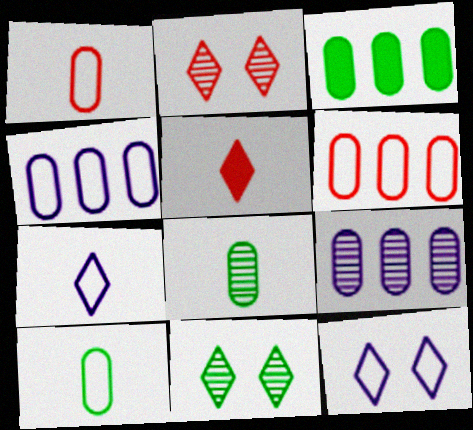[[3, 6, 9]]